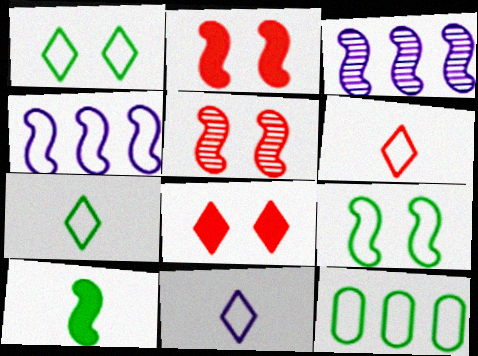[[4, 5, 10], 
[6, 7, 11], 
[7, 9, 12]]